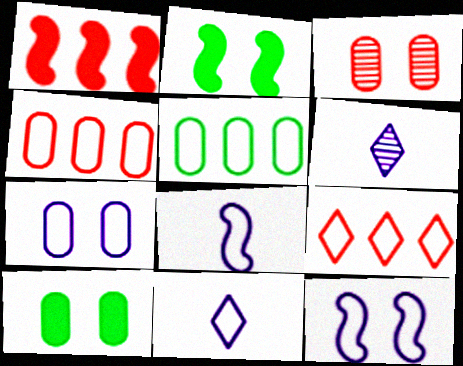[[2, 4, 6], 
[3, 7, 10]]